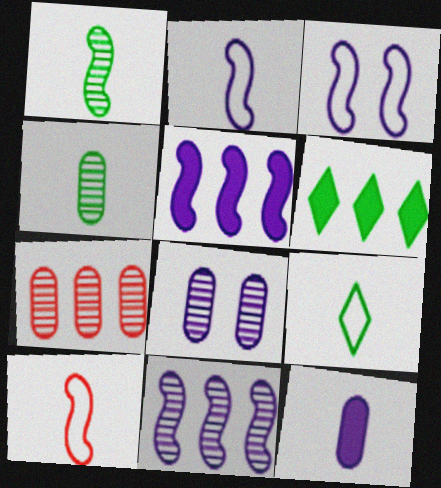[[4, 7, 8], 
[6, 8, 10]]